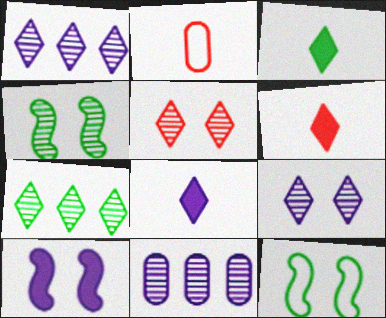[[2, 7, 10], 
[3, 6, 8], 
[6, 11, 12]]